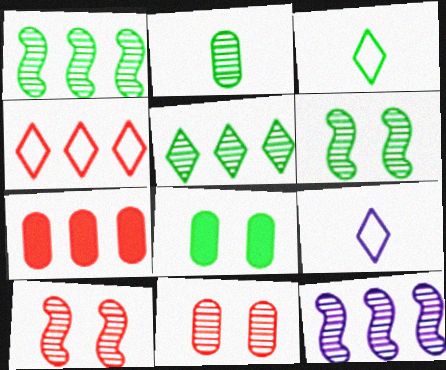[[1, 3, 8], 
[2, 5, 6], 
[6, 7, 9]]